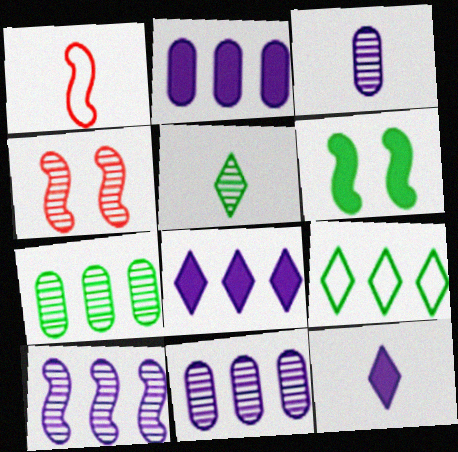[[1, 6, 10], 
[4, 5, 11]]